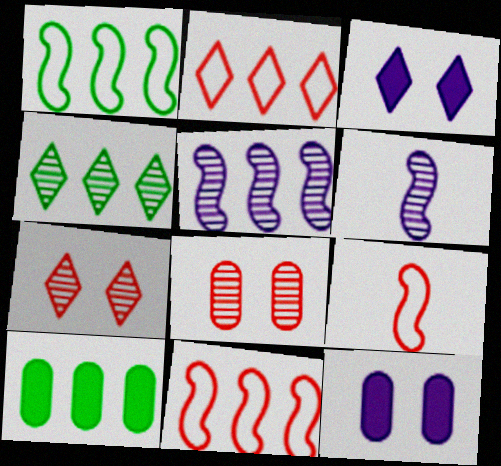[[1, 4, 10], 
[2, 5, 10], 
[4, 6, 8], 
[4, 9, 12]]